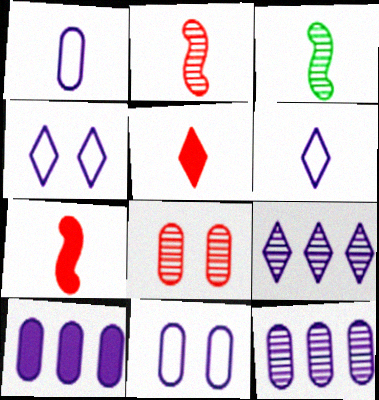[[1, 3, 5], 
[3, 8, 9]]